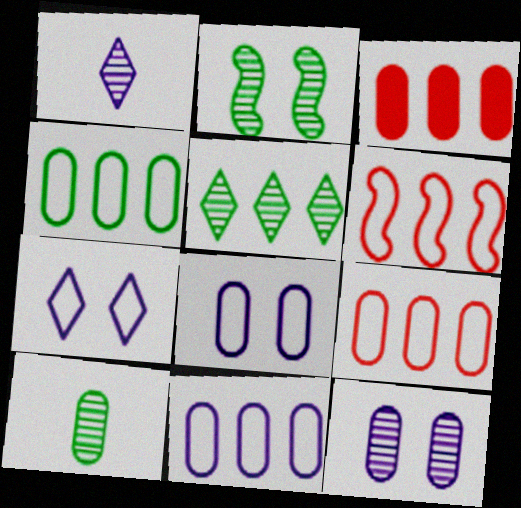[[2, 5, 10], 
[3, 8, 10], 
[4, 9, 11]]